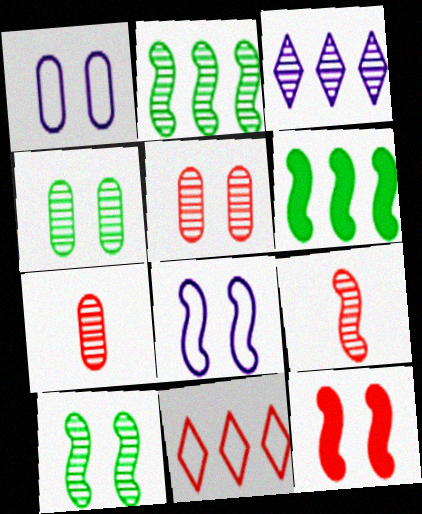[[3, 4, 9], 
[3, 7, 10], 
[6, 8, 9], 
[7, 11, 12], 
[8, 10, 12]]